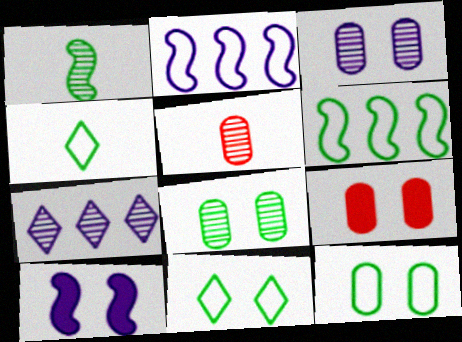[[3, 9, 12], 
[4, 6, 12]]